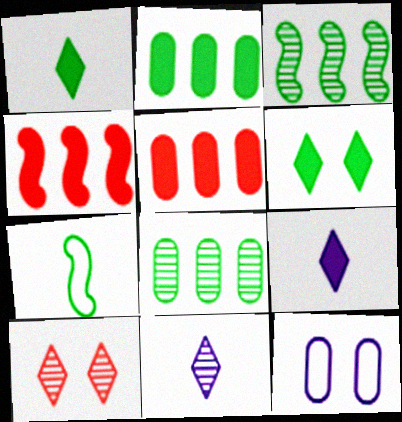[[6, 7, 8]]